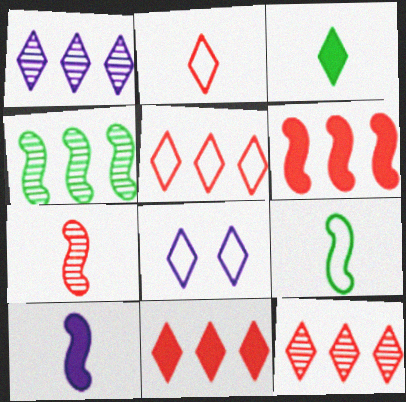[[3, 8, 12], 
[5, 11, 12], 
[7, 9, 10]]